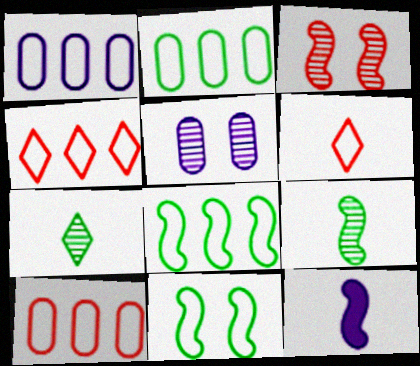[[1, 2, 10], 
[1, 4, 8], 
[1, 6, 11], 
[3, 8, 12]]